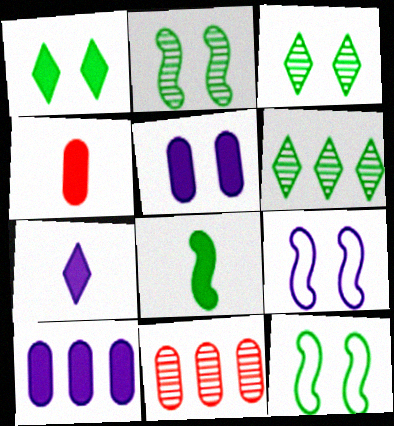[[4, 6, 9], 
[4, 7, 8], 
[7, 11, 12]]